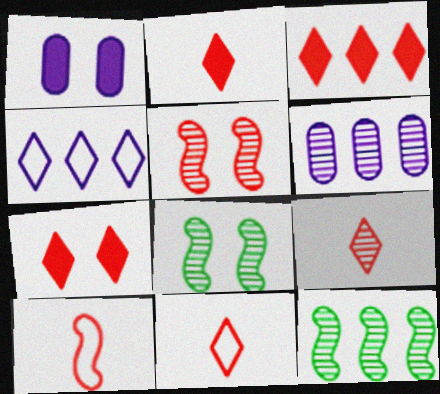[[1, 11, 12], 
[2, 3, 7], 
[2, 9, 11], 
[6, 8, 9]]